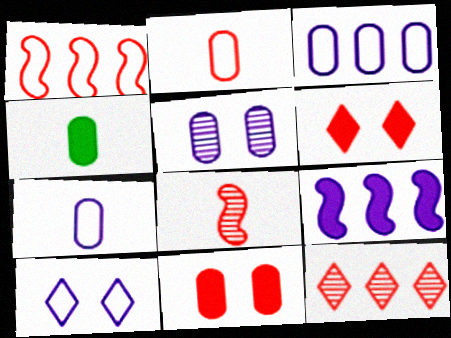[[4, 6, 9]]